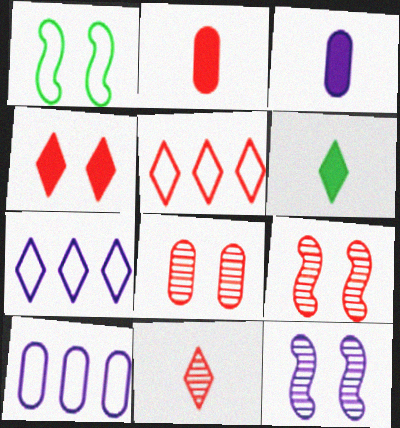[[2, 5, 9], 
[3, 7, 12], 
[4, 5, 11], 
[6, 9, 10]]